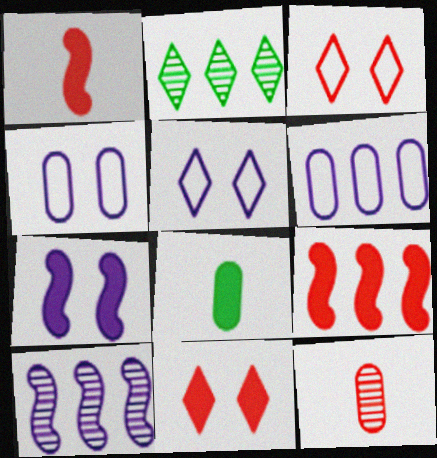[[1, 2, 4], 
[2, 6, 9], 
[3, 8, 10], 
[3, 9, 12]]